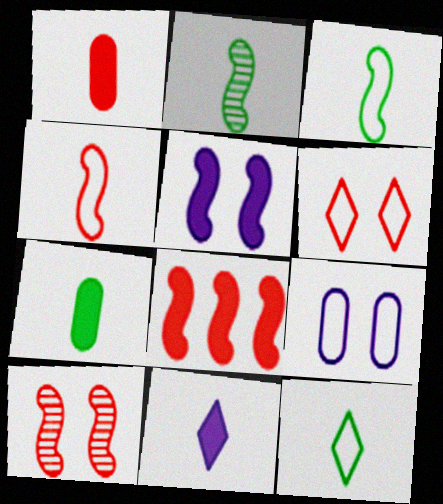[[2, 7, 12], 
[4, 8, 10]]